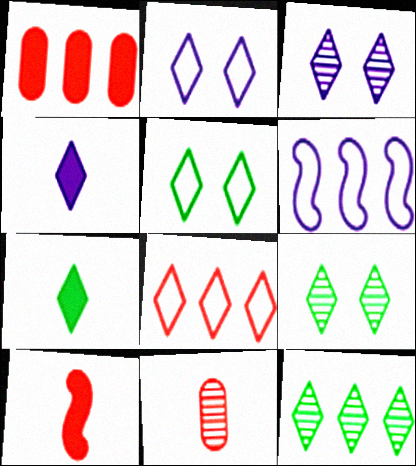[[1, 6, 12], 
[3, 7, 8], 
[4, 8, 9], 
[5, 7, 12]]